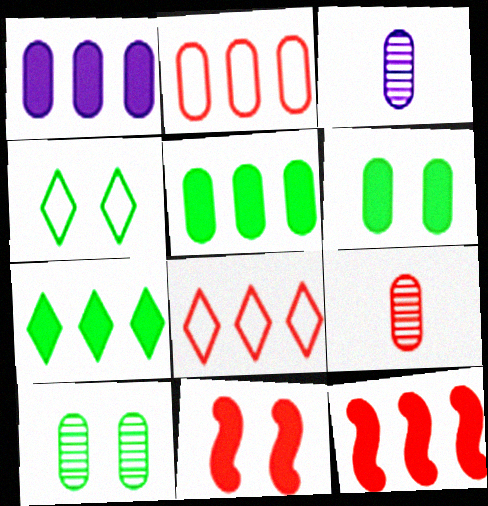[[1, 7, 12], 
[2, 3, 6], 
[3, 4, 12], 
[8, 9, 11]]